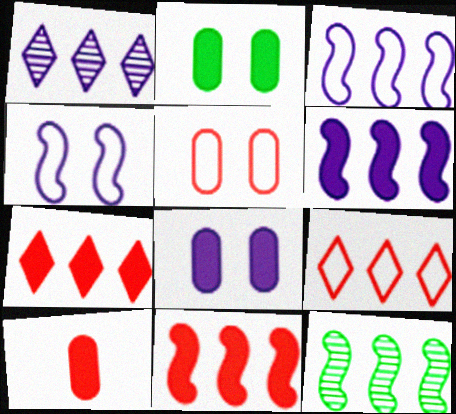[[3, 11, 12]]